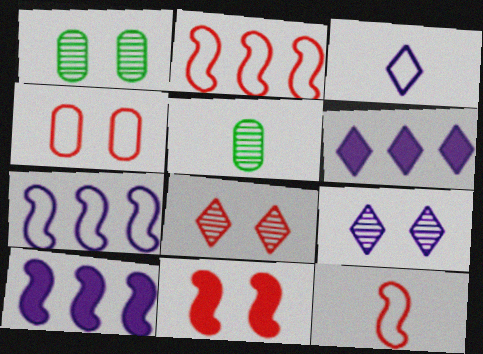[[1, 6, 12], 
[3, 6, 9], 
[4, 8, 11]]